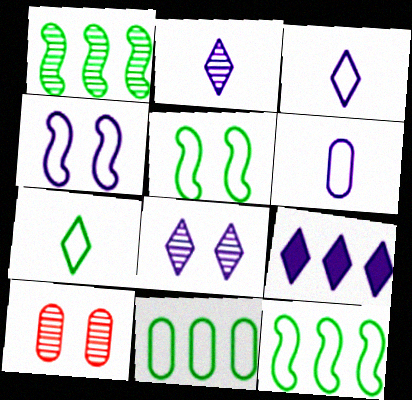[[1, 2, 10], 
[3, 8, 9], 
[5, 7, 11]]